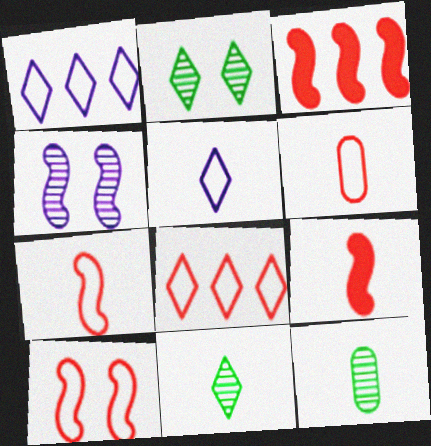[[5, 9, 12], 
[6, 8, 10]]